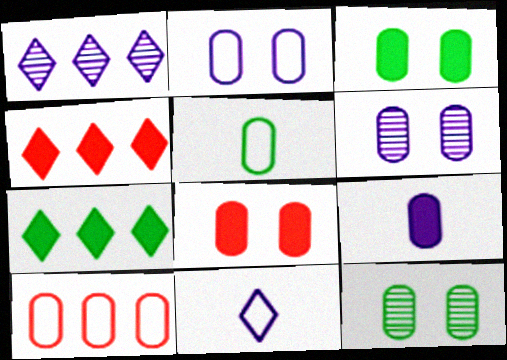[[2, 5, 10], 
[2, 8, 12], 
[9, 10, 12]]